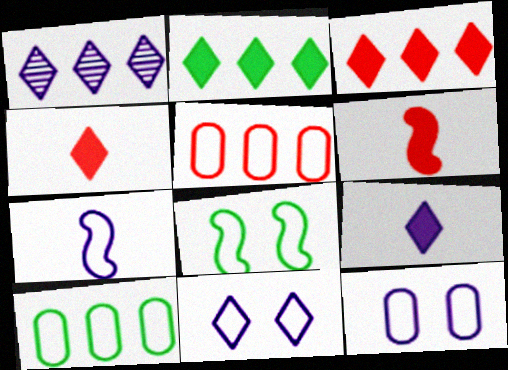[[1, 9, 11]]